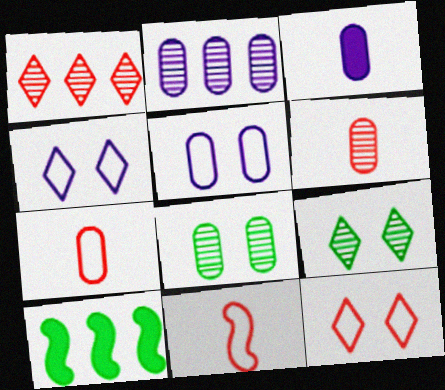[[2, 3, 5], 
[2, 6, 8], 
[4, 6, 10]]